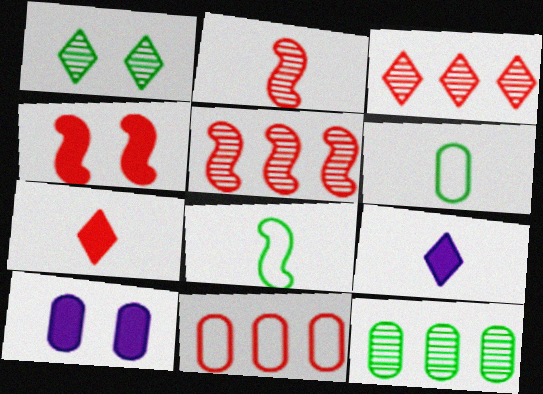[[2, 6, 9], 
[3, 8, 10]]